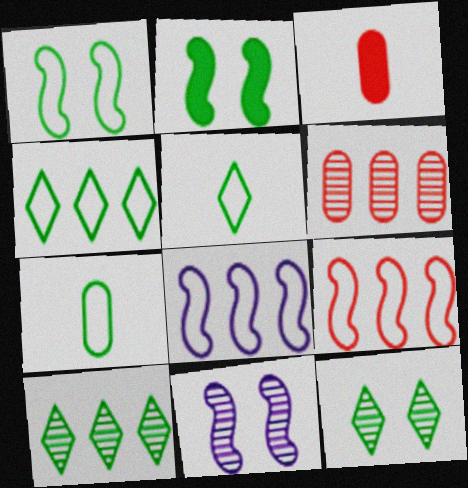[[1, 4, 7], 
[2, 7, 10], 
[3, 4, 11], 
[3, 8, 12]]